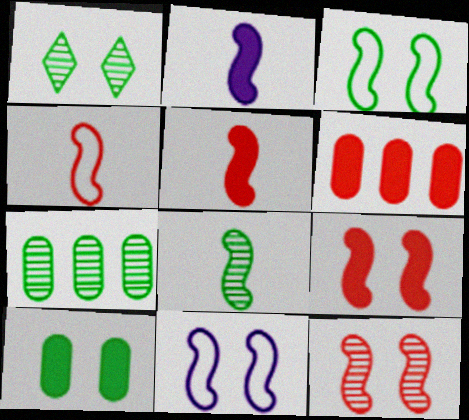[[1, 3, 10], 
[1, 7, 8], 
[2, 4, 8]]